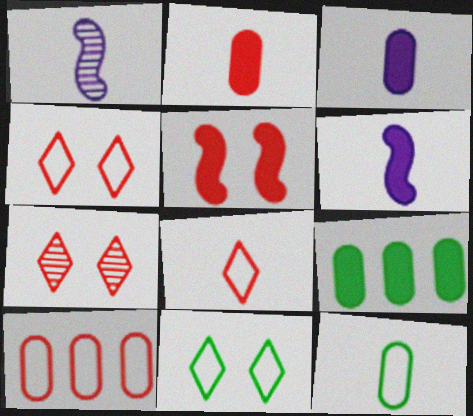[[1, 4, 9]]